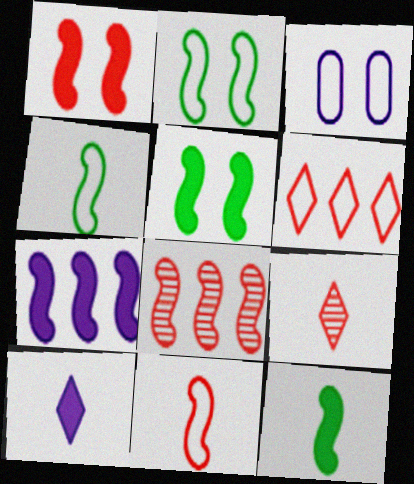[[1, 7, 12], 
[1, 8, 11], 
[3, 4, 6]]